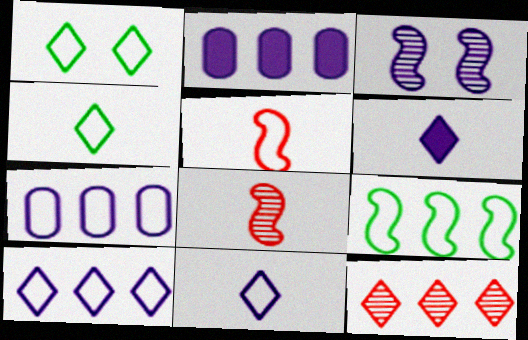[[1, 2, 8], 
[1, 5, 7], 
[1, 6, 12], 
[2, 3, 11], 
[2, 9, 12], 
[3, 6, 7]]